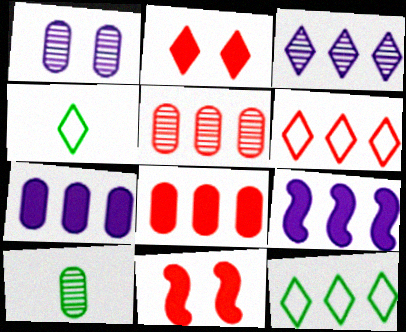[[1, 5, 10], 
[2, 3, 4], 
[5, 9, 12]]